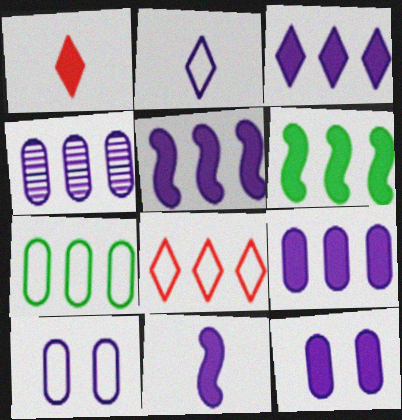[[1, 6, 12], 
[3, 5, 9], 
[3, 11, 12], 
[4, 6, 8]]